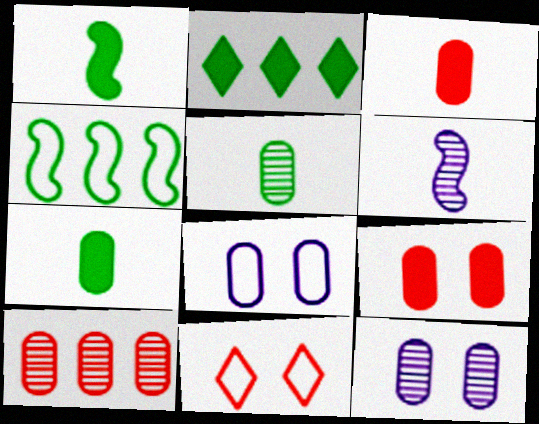[[5, 10, 12], 
[7, 8, 10]]